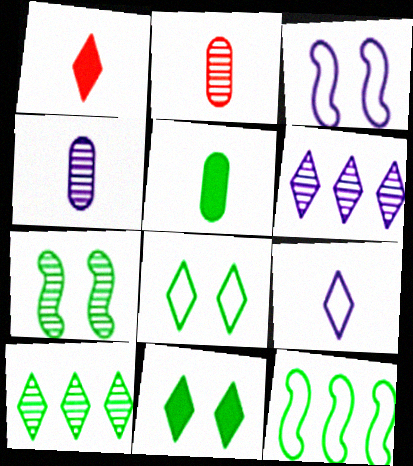[[1, 6, 8], 
[2, 6, 7]]